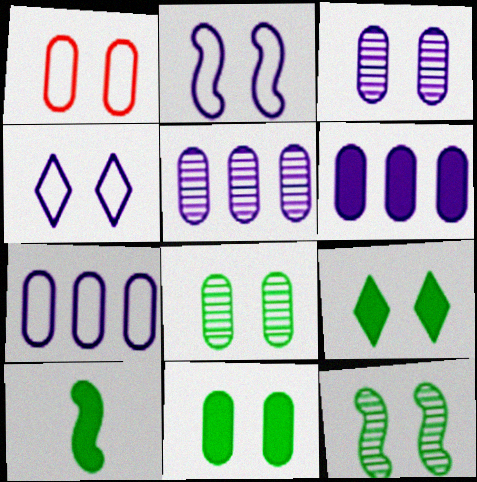[[1, 3, 11], 
[5, 6, 7]]